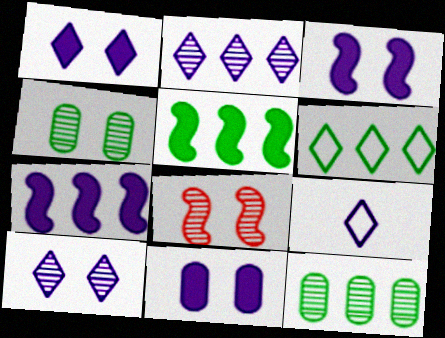[[1, 2, 9], 
[1, 3, 11], 
[4, 8, 10], 
[5, 6, 12]]